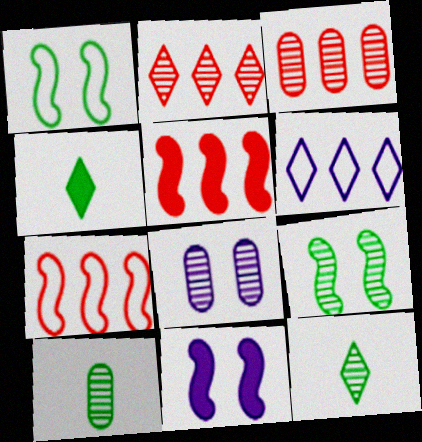[[3, 8, 10], 
[4, 7, 8]]